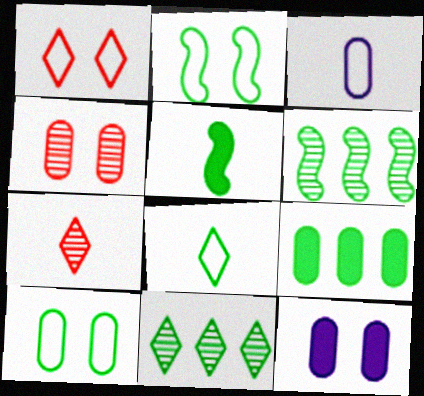[[2, 5, 6], 
[3, 4, 9], 
[3, 5, 7], 
[4, 10, 12], 
[5, 10, 11]]